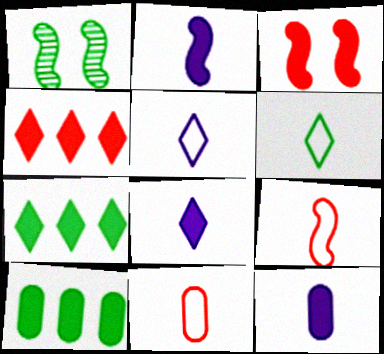[[1, 6, 10], 
[2, 8, 12], 
[3, 7, 12], 
[3, 8, 10]]